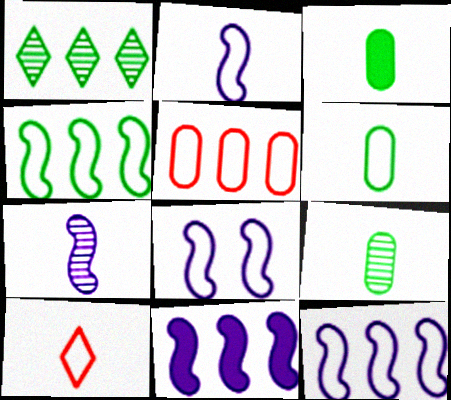[[1, 5, 11], 
[2, 6, 10], 
[2, 8, 12], 
[3, 6, 9], 
[3, 7, 10], 
[7, 8, 11]]